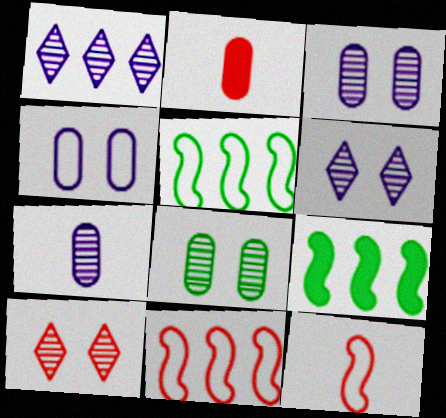[[2, 5, 6], 
[2, 10, 11]]